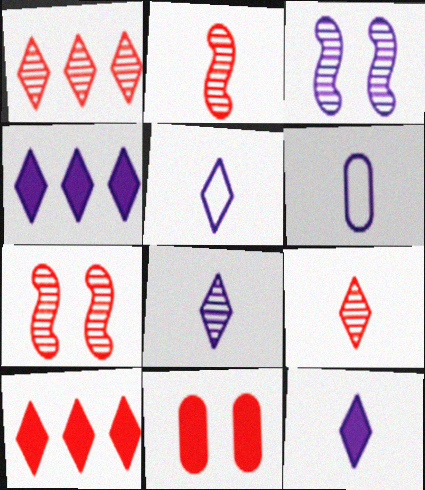[[3, 4, 6], 
[5, 8, 12]]